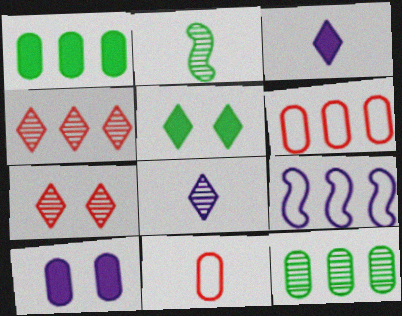[[1, 4, 9], 
[2, 3, 11], 
[8, 9, 10], 
[10, 11, 12]]